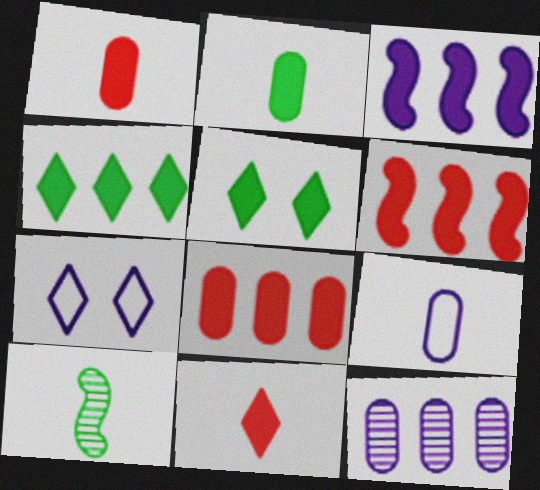[[1, 3, 5], 
[3, 4, 8], 
[7, 8, 10], 
[9, 10, 11]]